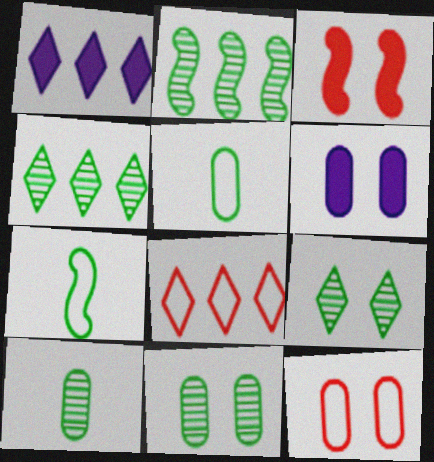[[1, 4, 8], 
[2, 9, 10], 
[6, 11, 12]]